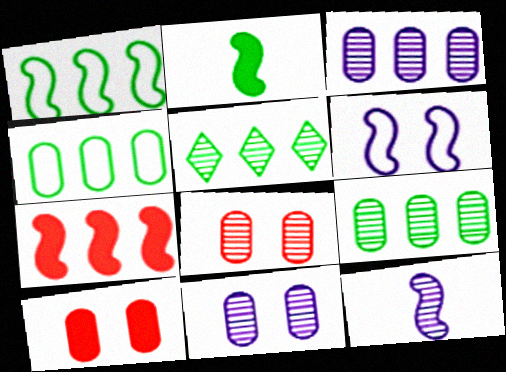[[5, 8, 12]]